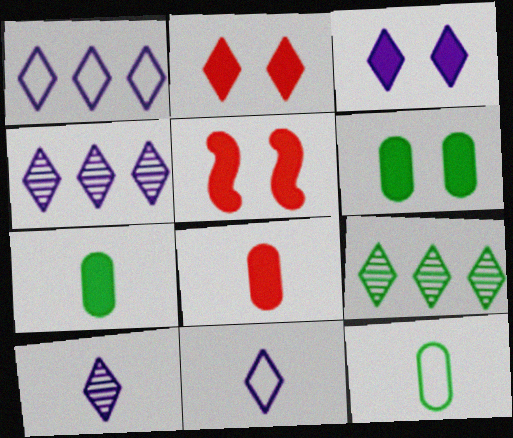[[1, 3, 10], 
[2, 9, 11], 
[3, 4, 11], 
[3, 5, 6], 
[4, 5, 12]]